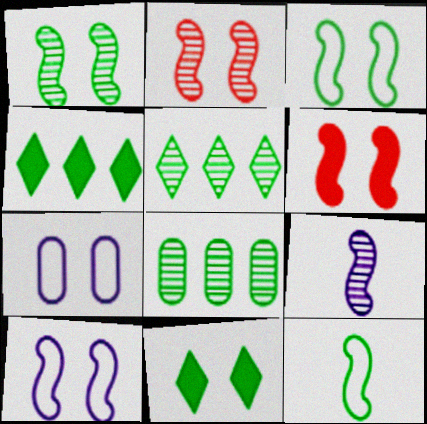[[1, 6, 10], 
[2, 7, 11], 
[8, 11, 12]]